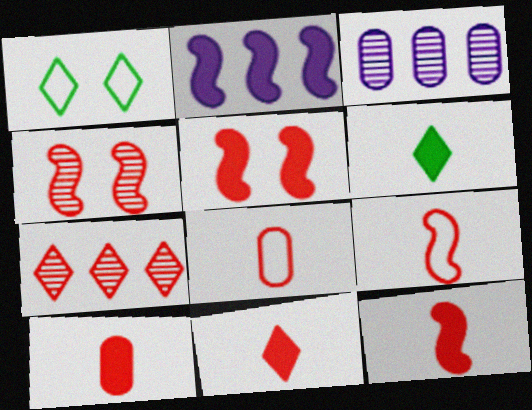[[1, 3, 12], 
[5, 7, 8], 
[10, 11, 12]]